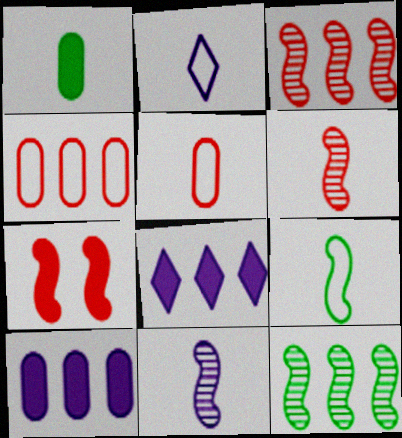[[1, 2, 6], 
[1, 7, 8], 
[2, 5, 9], 
[4, 8, 12]]